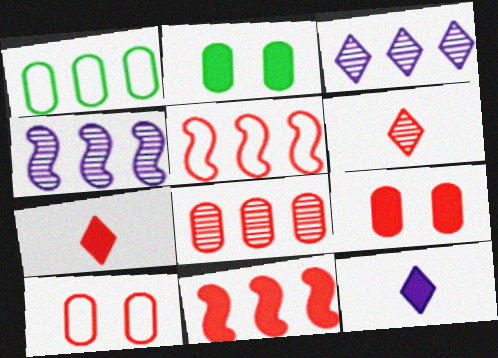[[1, 3, 11], 
[2, 11, 12], 
[5, 6, 9], 
[6, 10, 11], 
[7, 9, 11]]